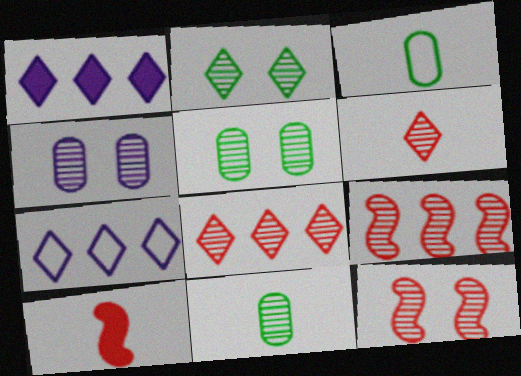[[1, 3, 12], 
[2, 4, 12], 
[5, 7, 10]]